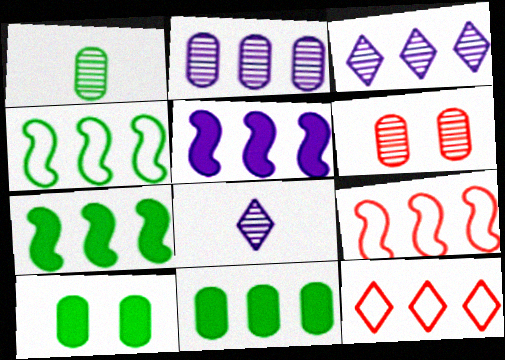[[1, 2, 6], 
[2, 7, 12], 
[3, 9, 11], 
[8, 9, 10]]